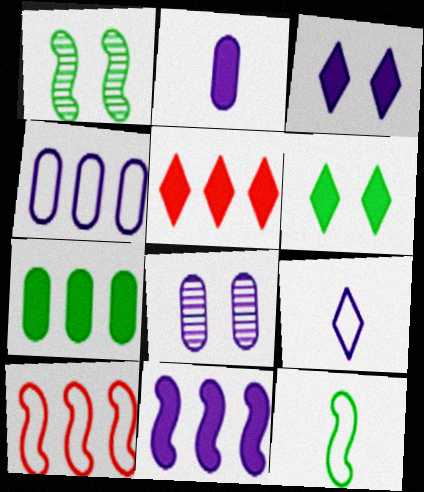[[2, 3, 11], 
[2, 4, 8], 
[5, 7, 11], 
[5, 8, 12], 
[8, 9, 11]]